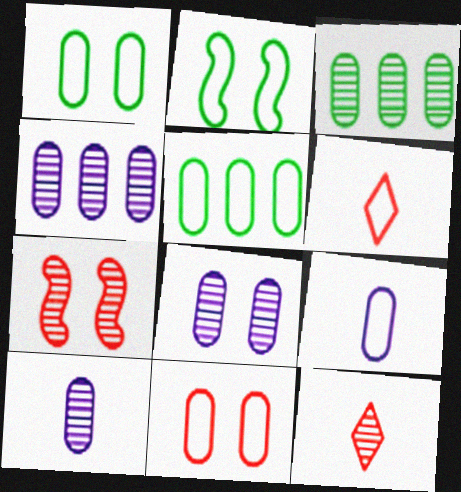[[4, 8, 10], 
[5, 9, 11]]